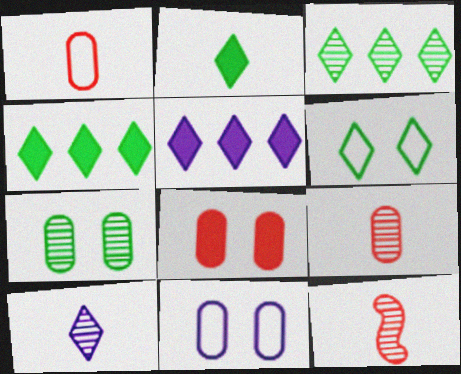[[2, 3, 6], 
[4, 11, 12], 
[7, 8, 11]]